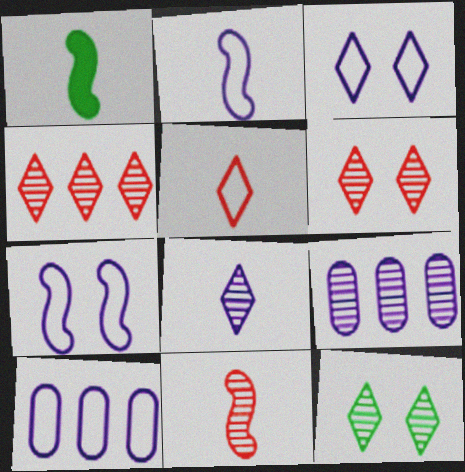[[1, 2, 11], 
[1, 6, 10], 
[2, 3, 10], 
[4, 8, 12], 
[9, 11, 12]]